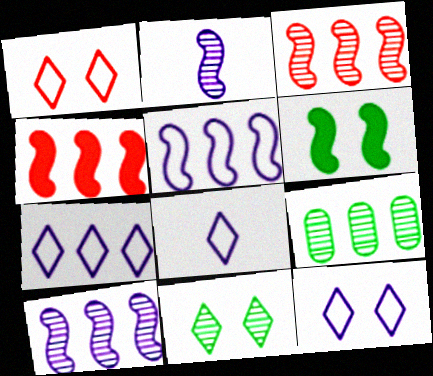[[4, 7, 9], 
[7, 8, 12]]